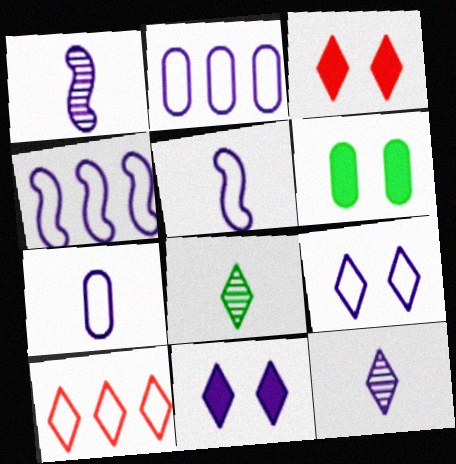[[1, 2, 11], 
[1, 6, 10], 
[2, 5, 9], 
[4, 7, 9], 
[8, 10, 11]]